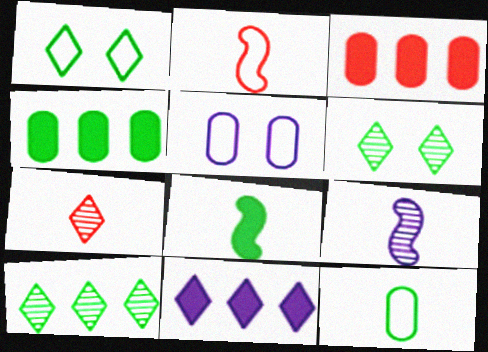[[1, 3, 9], 
[1, 7, 11], 
[2, 8, 9], 
[5, 9, 11]]